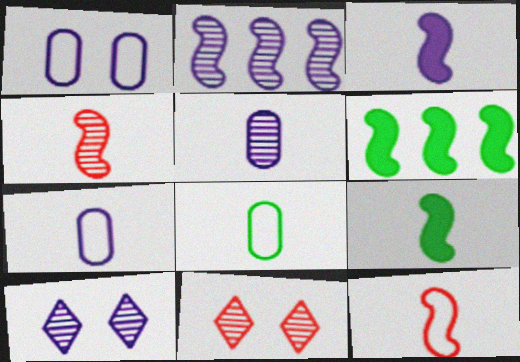[[2, 5, 10], 
[6, 7, 11]]